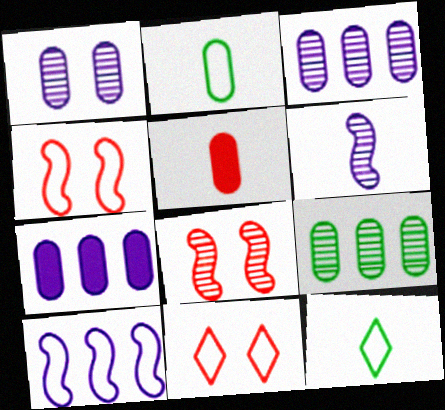[[2, 10, 11], 
[5, 6, 12], 
[7, 8, 12]]